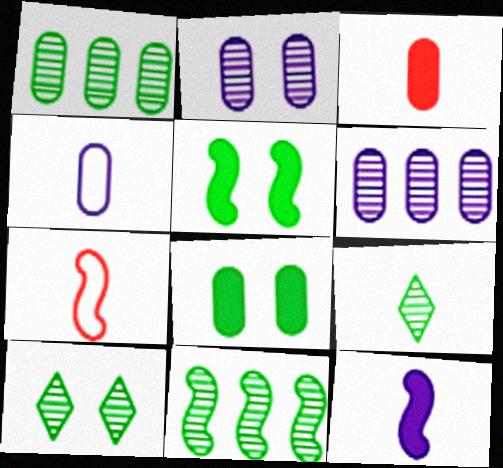[]